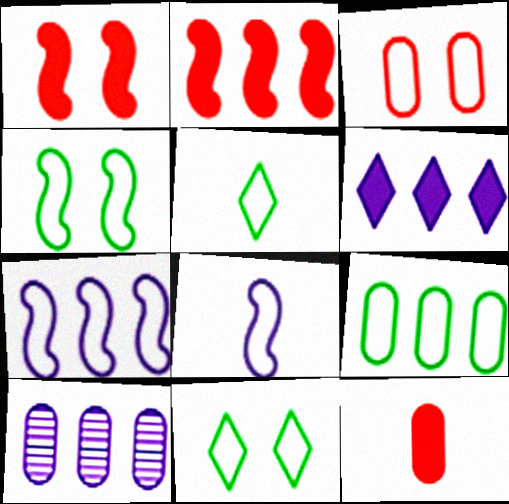[[1, 5, 10], 
[3, 5, 7], 
[4, 5, 9], 
[6, 7, 10]]